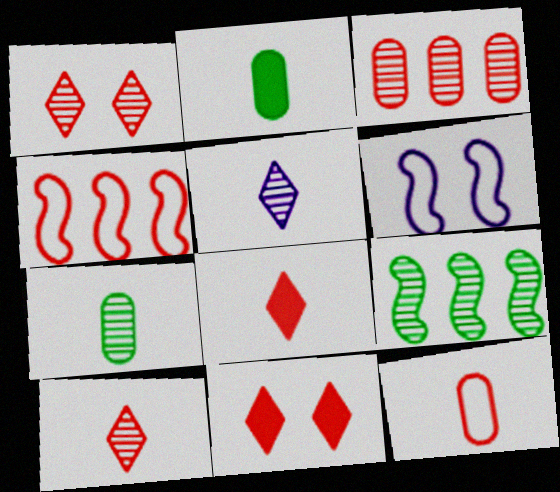[]